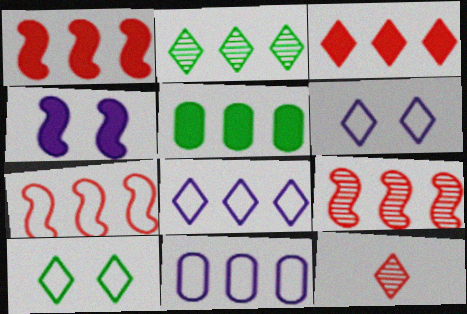[[1, 2, 11], 
[1, 7, 9], 
[2, 3, 8], 
[5, 8, 9]]